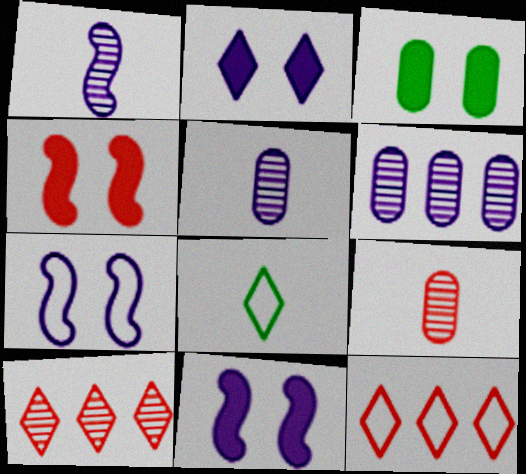[[1, 3, 12], 
[2, 3, 4], 
[2, 8, 10], 
[4, 6, 8], 
[4, 9, 12]]